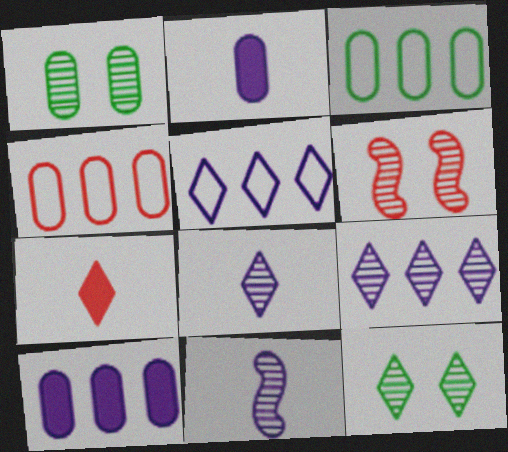[[1, 2, 4], 
[4, 6, 7], 
[5, 7, 12]]